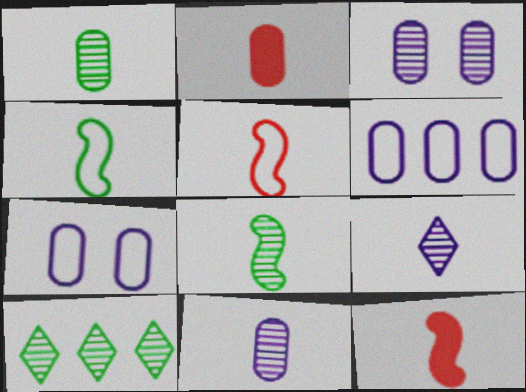[[2, 4, 9], 
[7, 10, 12]]